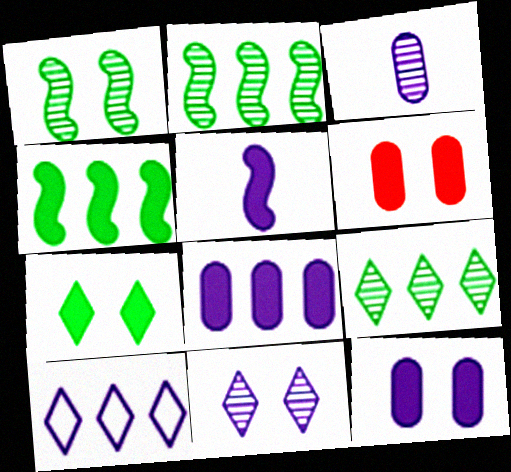[]